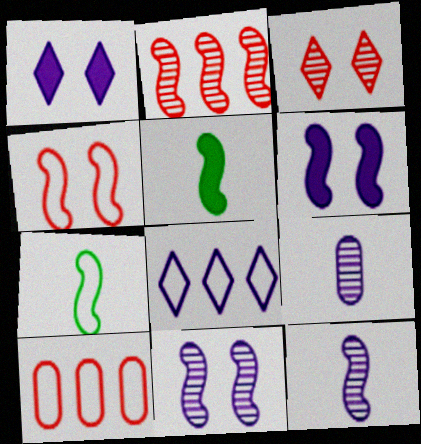[[2, 6, 7], 
[6, 8, 9]]